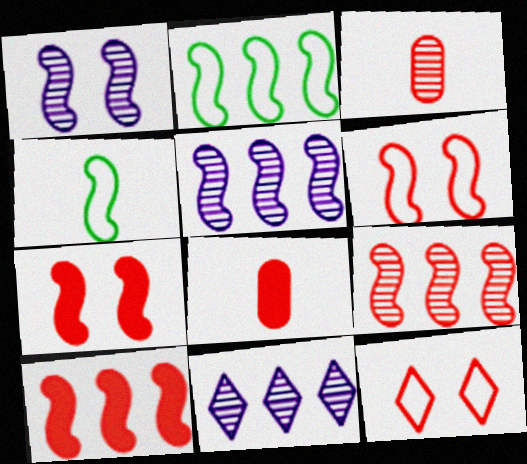[[1, 4, 10], 
[2, 5, 10], 
[3, 10, 12], 
[4, 5, 7], 
[8, 9, 12]]